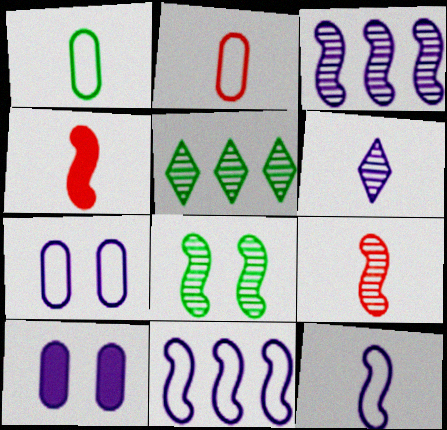[[1, 4, 6], 
[3, 8, 9], 
[4, 5, 7], 
[4, 8, 11], 
[6, 10, 11]]